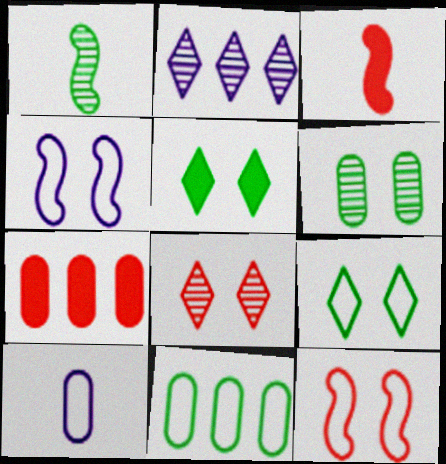[[1, 5, 11], 
[6, 7, 10]]